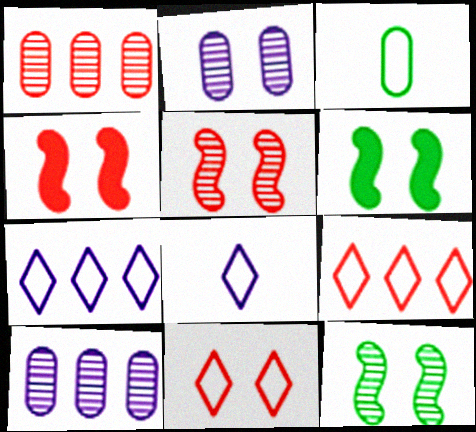[[1, 6, 8], 
[2, 6, 11]]